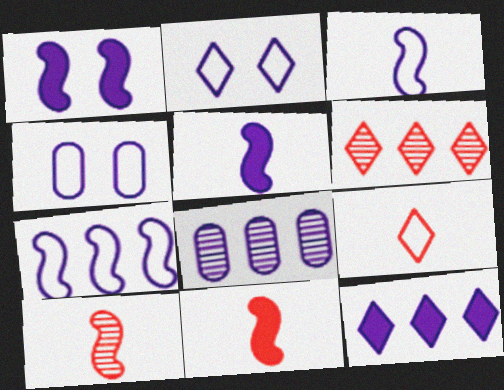[[2, 5, 8], 
[7, 8, 12]]